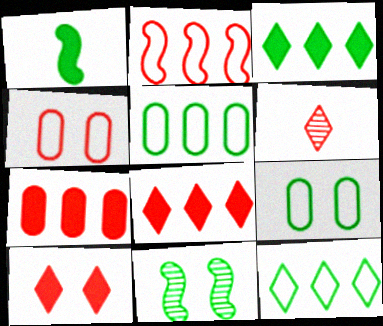[]